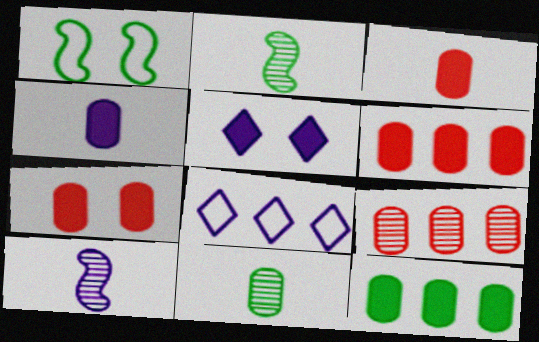[[2, 7, 8], 
[3, 6, 7], 
[4, 7, 12]]